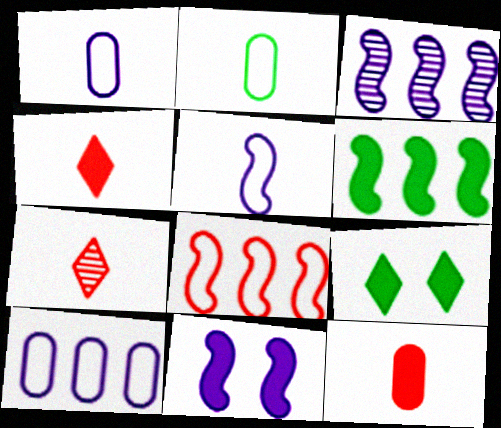[[3, 5, 11], 
[3, 6, 8]]